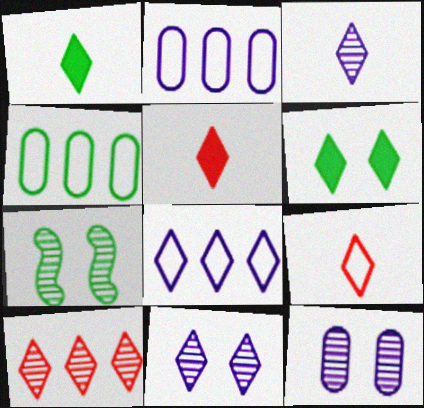[[1, 3, 9], 
[1, 4, 7], 
[2, 5, 7]]